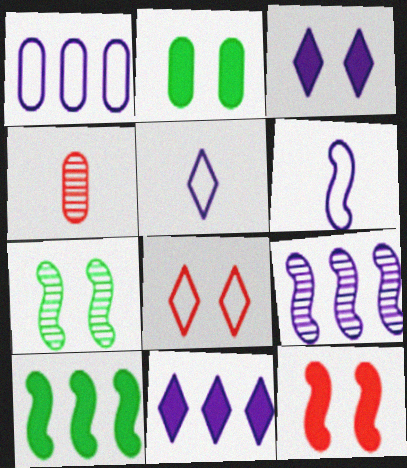[[1, 2, 4], 
[1, 9, 11], 
[2, 3, 12]]